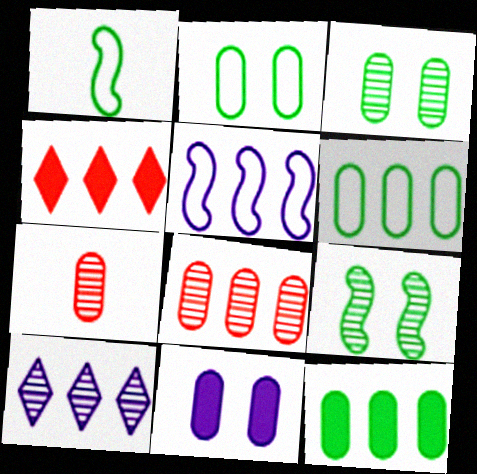[[6, 7, 11], 
[7, 9, 10]]